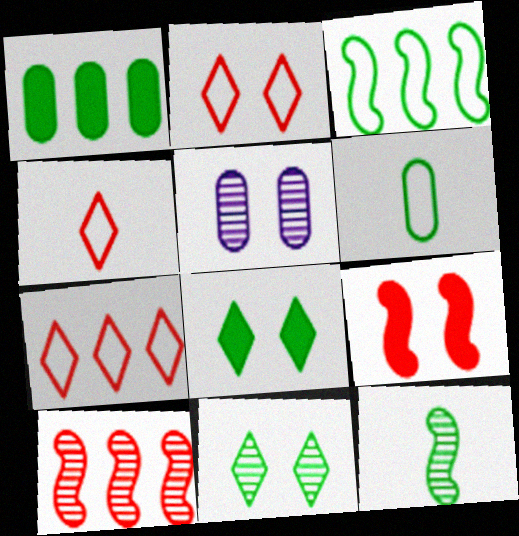[[2, 4, 7]]